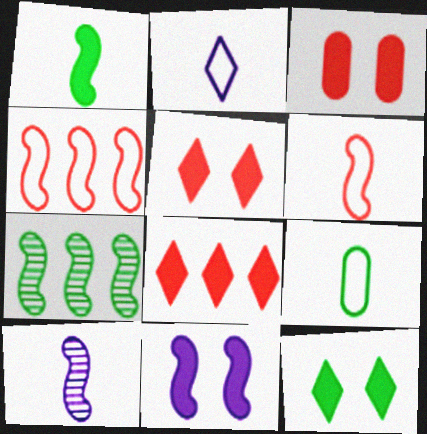[[1, 6, 10], 
[2, 3, 7], 
[2, 6, 9], 
[3, 11, 12], 
[6, 7, 11], 
[7, 9, 12]]